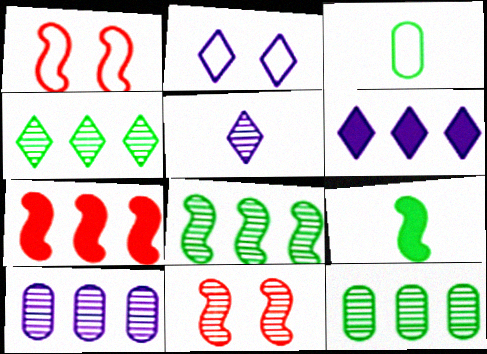[[2, 5, 6], 
[3, 6, 11], 
[4, 8, 12], 
[5, 11, 12]]